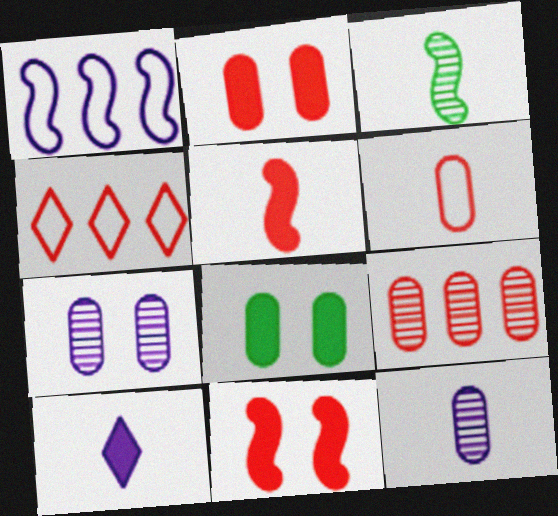[[1, 3, 11], 
[1, 7, 10], 
[2, 6, 9], 
[3, 6, 10]]